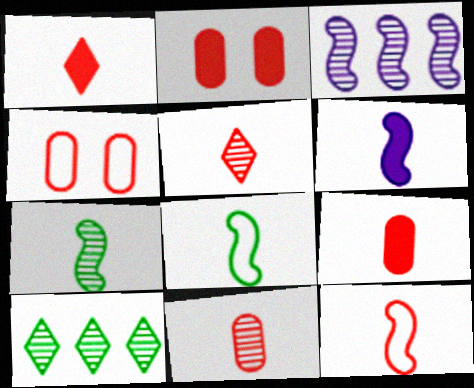[[1, 11, 12], 
[4, 6, 10], 
[5, 9, 12], 
[6, 7, 12]]